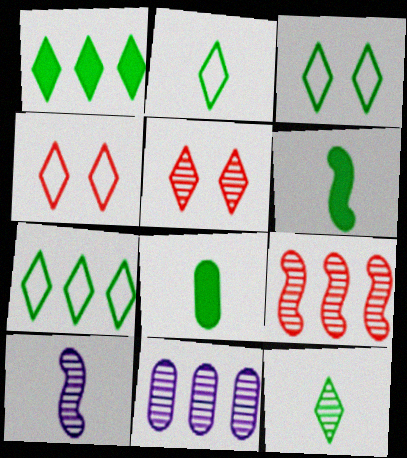[[1, 3, 12], 
[2, 3, 7], 
[4, 6, 11]]